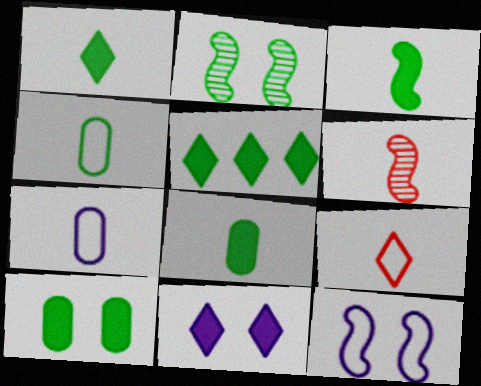[[1, 3, 8], 
[1, 6, 7], 
[2, 4, 5], 
[3, 5, 10]]